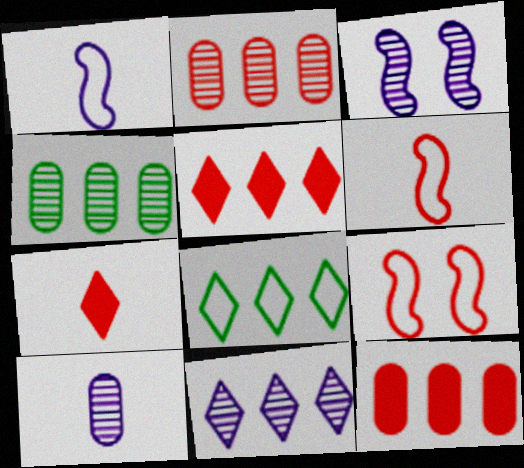[[2, 7, 9], 
[3, 10, 11], 
[5, 8, 11]]